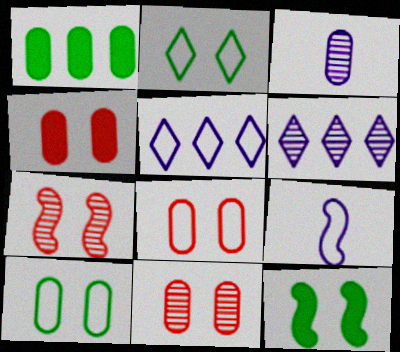[[1, 3, 8], 
[4, 8, 11]]